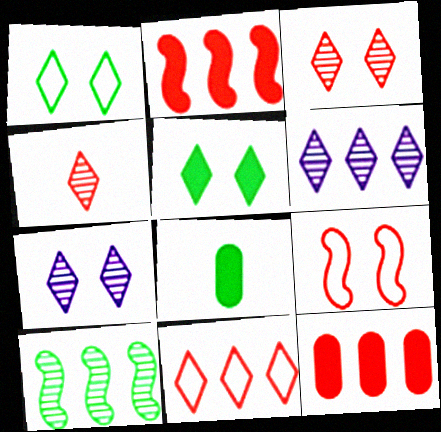[[1, 8, 10], 
[4, 9, 12], 
[6, 8, 9]]